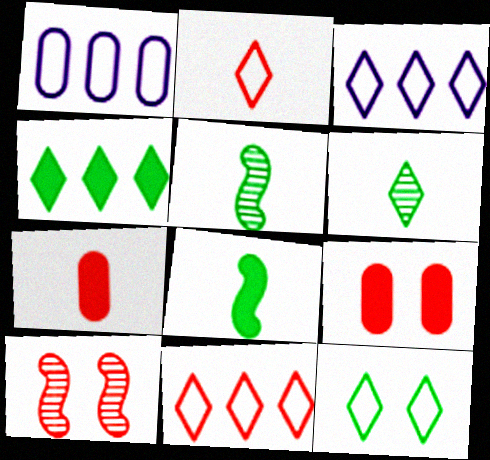[[2, 3, 12], 
[3, 5, 9], 
[4, 6, 12], 
[7, 10, 11]]